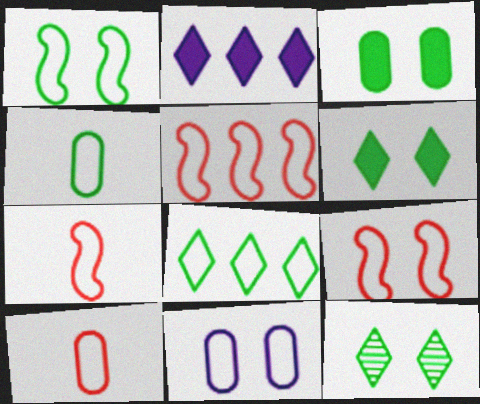[[1, 3, 12], 
[1, 4, 8], 
[5, 7, 9], 
[7, 8, 11]]